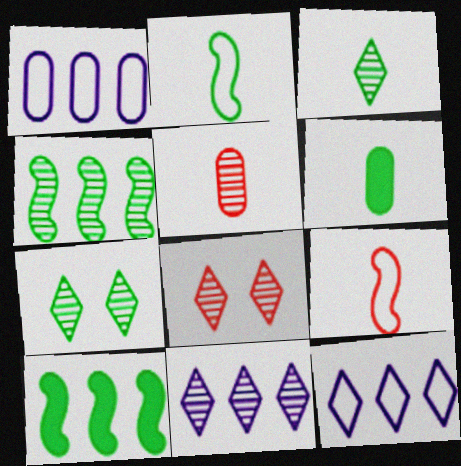[[2, 3, 6], 
[3, 8, 11]]